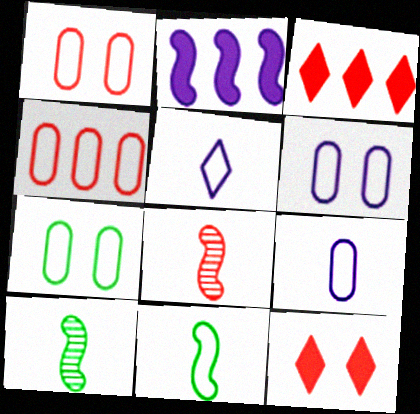[[1, 3, 8], 
[1, 6, 7], 
[3, 6, 10], 
[4, 7, 9], 
[4, 8, 12]]